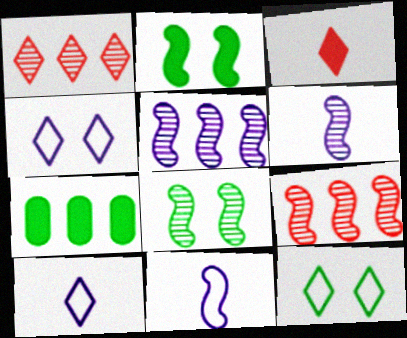[[2, 9, 11], 
[6, 8, 9]]